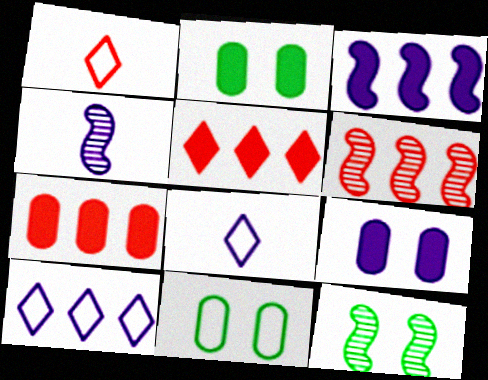[[2, 6, 8], 
[4, 5, 11], 
[4, 6, 12], 
[4, 9, 10], 
[7, 8, 12]]